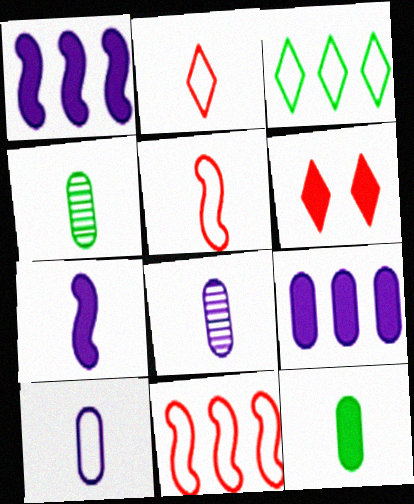[[1, 6, 12], 
[2, 4, 7]]